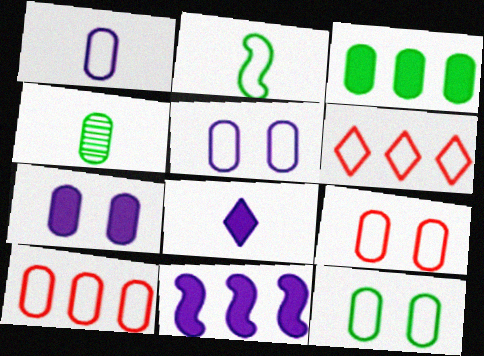[[1, 10, 12], 
[2, 5, 6], 
[3, 4, 12], 
[4, 7, 10], 
[5, 9, 12], 
[7, 8, 11]]